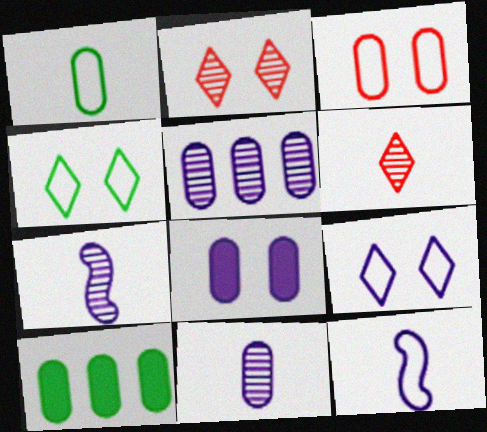[[2, 10, 12], 
[3, 10, 11]]